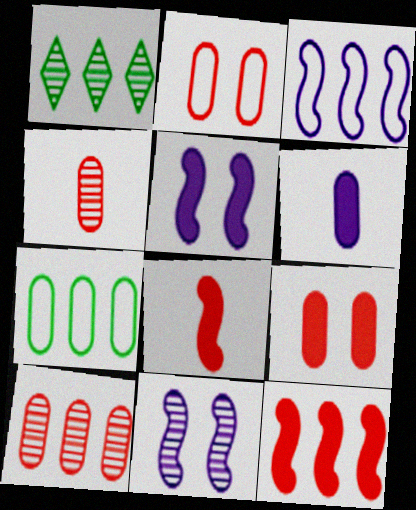[[1, 4, 11]]